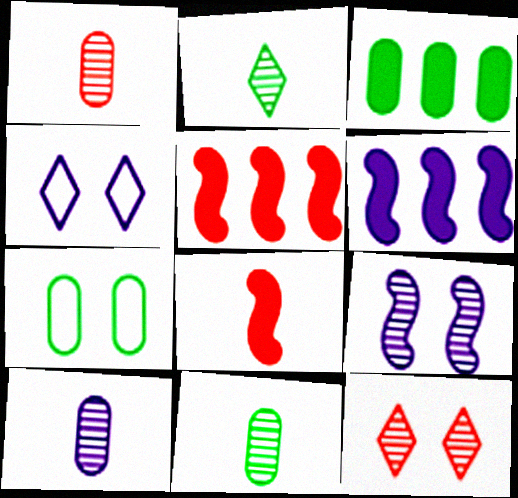[[1, 10, 11], 
[3, 7, 11], 
[4, 5, 11], 
[4, 6, 10]]